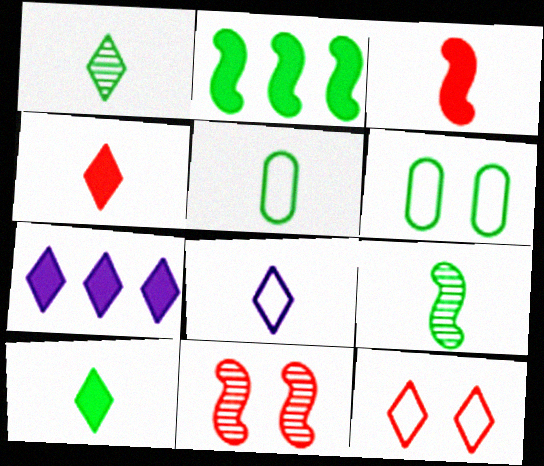[[1, 2, 6], 
[1, 4, 8], 
[1, 7, 12], 
[5, 7, 11], 
[5, 9, 10]]